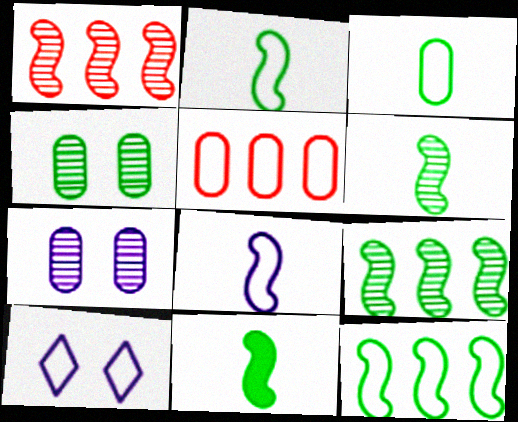[[2, 5, 10], 
[2, 6, 11]]